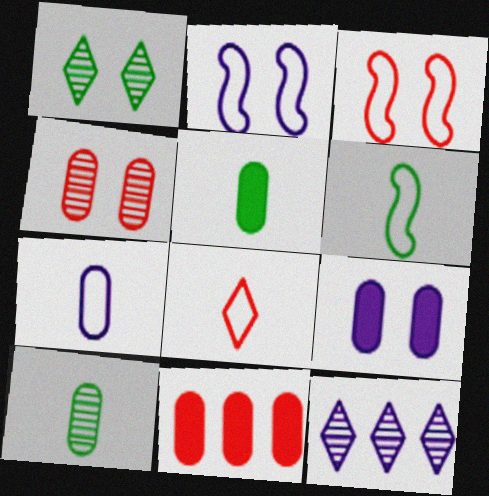[[1, 3, 9], 
[3, 5, 12], 
[5, 9, 11], 
[6, 7, 8]]